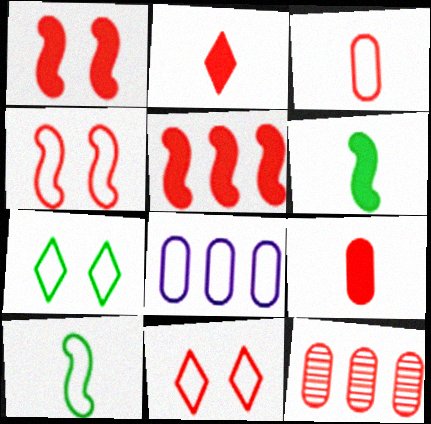[[2, 4, 12], 
[8, 10, 11]]